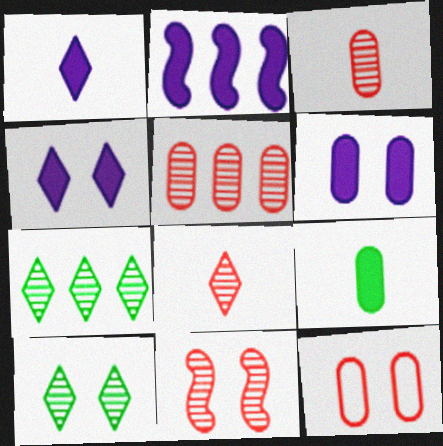[[1, 2, 6], 
[5, 8, 11]]